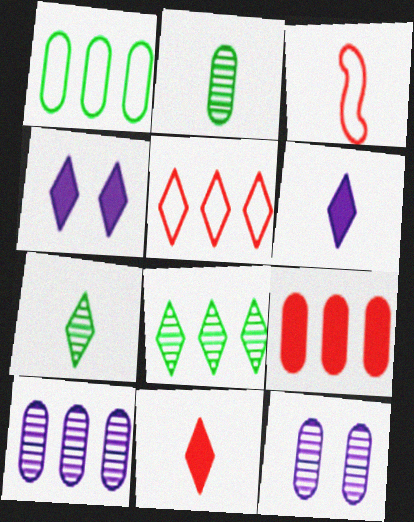[[1, 9, 10], 
[2, 3, 6], 
[4, 5, 7]]